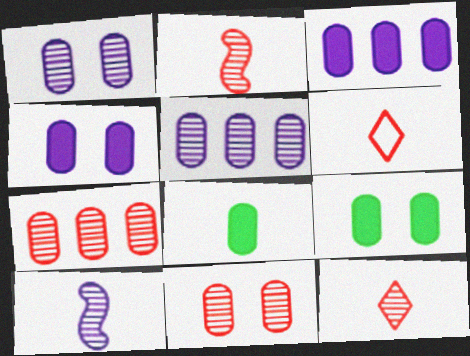[[6, 8, 10]]